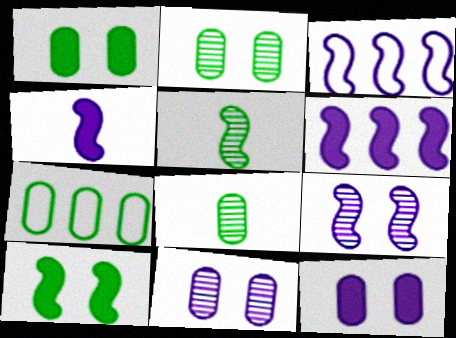[[1, 7, 8], 
[3, 4, 9]]